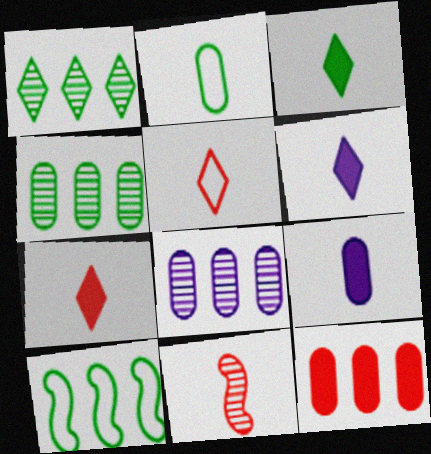[[2, 6, 11], 
[3, 6, 7]]